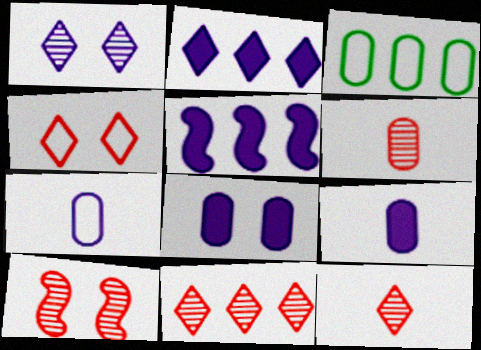[[1, 5, 7], 
[3, 5, 11], 
[3, 6, 8], 
[6, 10, 11]]